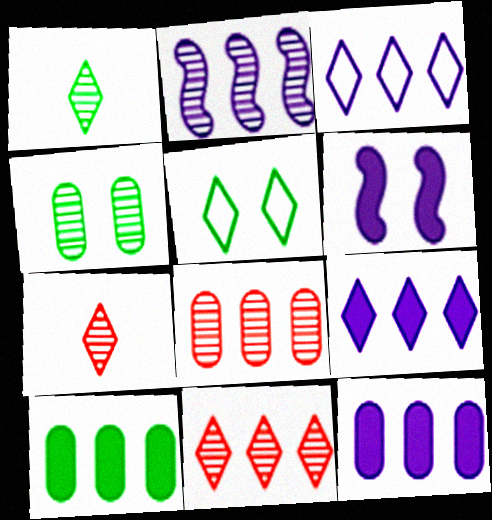[[2, 3, 12], 
[2, 4, 7], 
[5, 7, 9]]